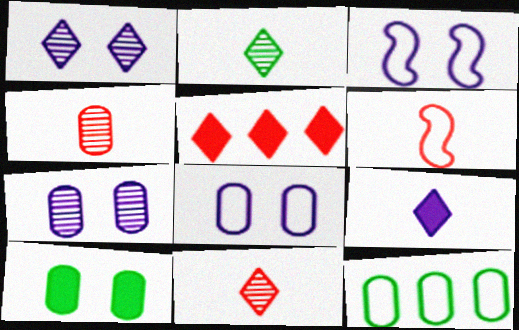[]